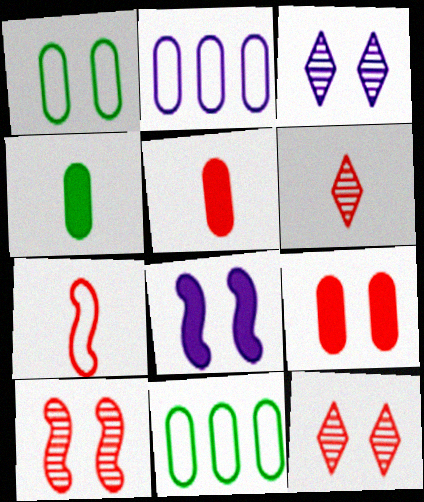[[1, 8, 12], 
[5, 6, 7], 
[6, 8, 11]]